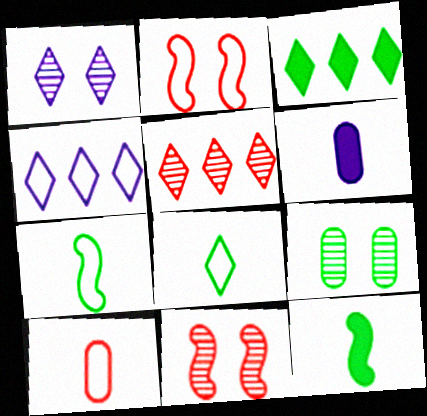[[1, 9, 11], 
[3, 4, 5], 
[3, 7, 9]]